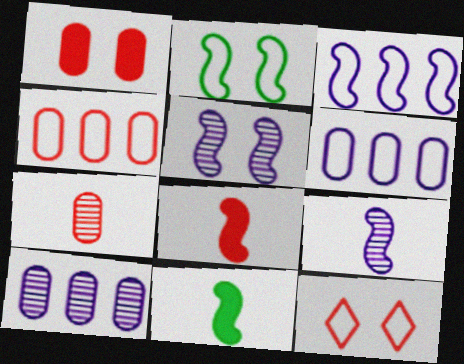[[1, 4, 7], 
[10, 11, 12]]